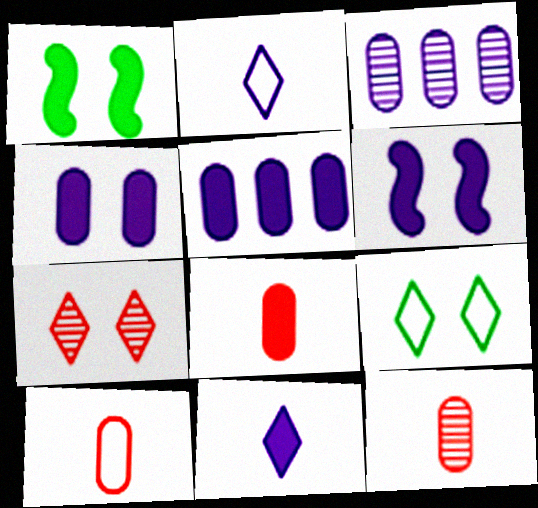[[2, 3, 6], 
[5, 6, 11], 
[8, 10, 12]]